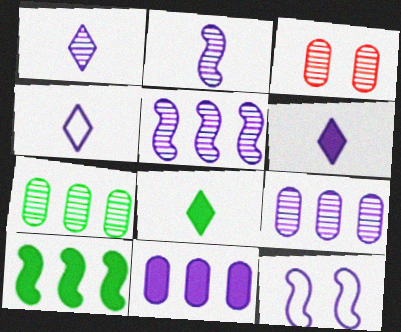[[1, 4, 6], 
[1, 11, 12], 
[3, 4, 10], 
[6, 9, 12]]